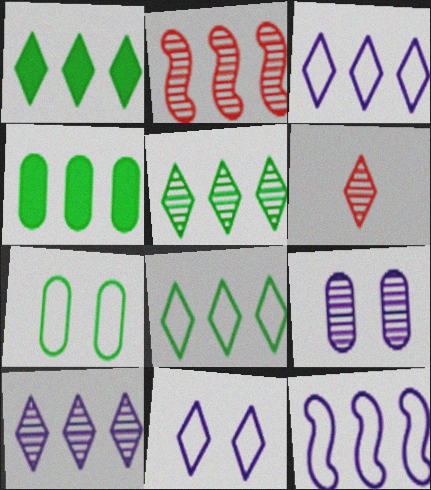[[1, 5, 8], 
[1, 6, 11], 
[2, 3, 4]]